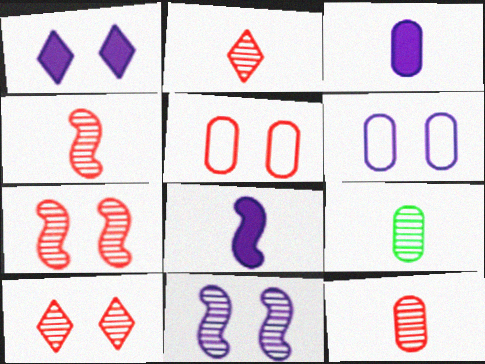[[1, 6, 11], 
[2, 4, 12]]